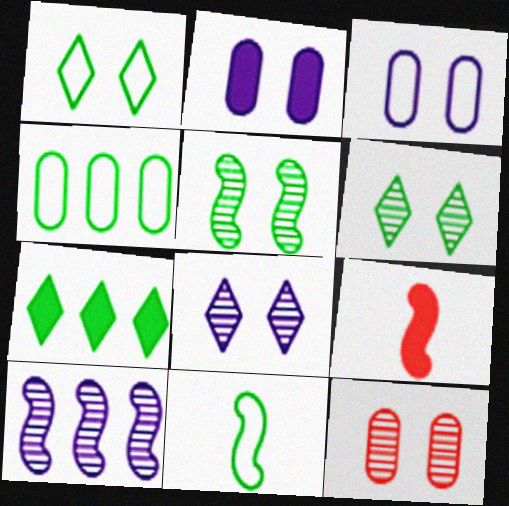[[1, 4, 11], 
[2, 7, 9], 
[4, 8, 9], 
[5, 8, 12]]